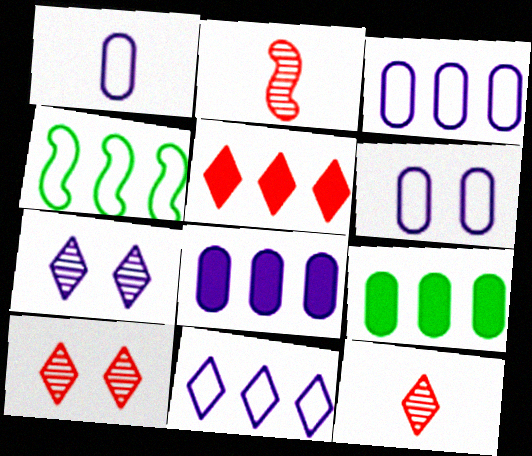[[1, 3, 6]]